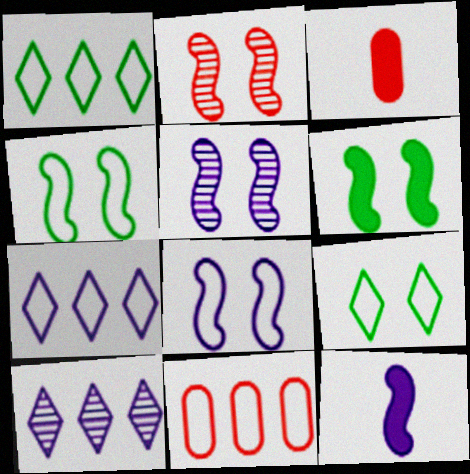[[1, 3, 5], 
[2, 6, 8], 
[3, 4, 10]]